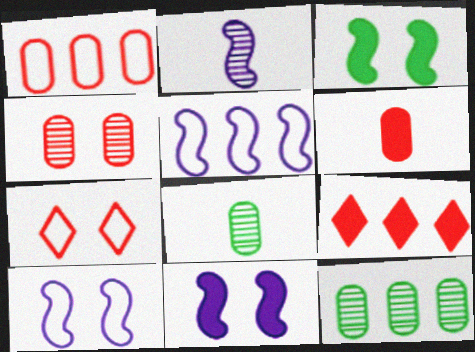[[1, 4, 6], 
[2, 5, 11], 
[5, 9, 12], 
[8, 9, 10]]